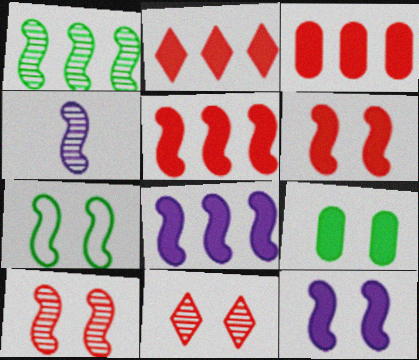[[1, 4, 10], 
[2, 3, 5], 
[4, 5, 7], 
[7, 10, 12]]